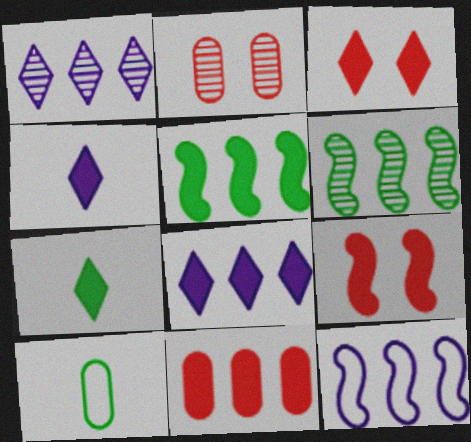[[1, 9, 10], 
[2, 7, 12], 
[3, 7, 8], 
[5, 8, 11]]